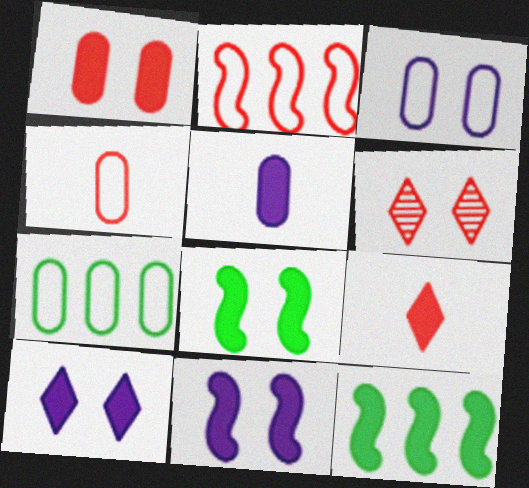[[1, 8, 10], 
[3, 4, 7], 
[3, 6, 8]]